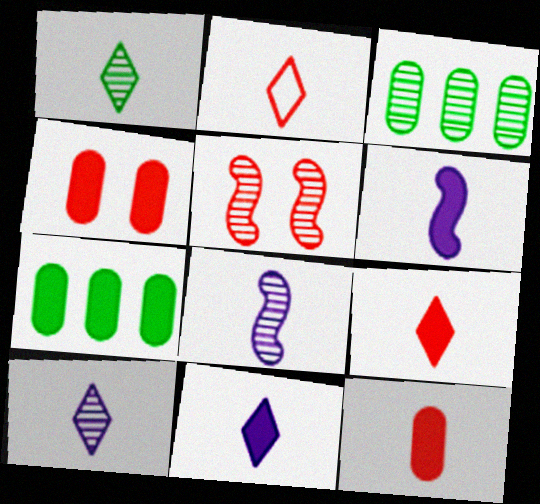[[1, 2, 11], 
[3, 5, 10]]